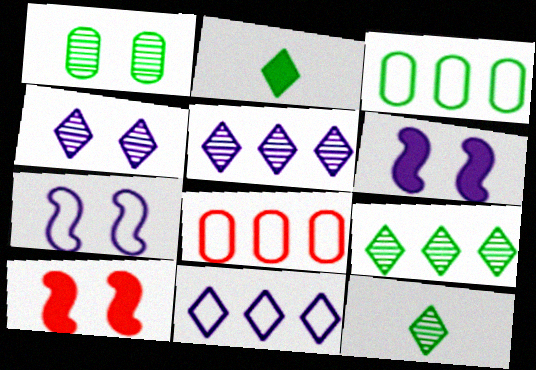[[6, 8, 12]]